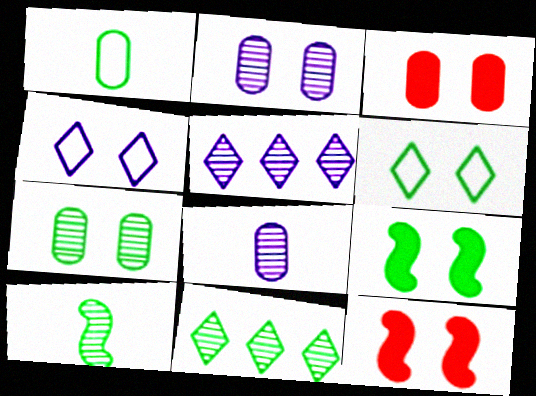[[1, 5, 12], 
[1, 9, 11], 
[2, 6, 12], 
[4, 7, 12], 
[6, 7, 9], 
[7, 10, 11]]